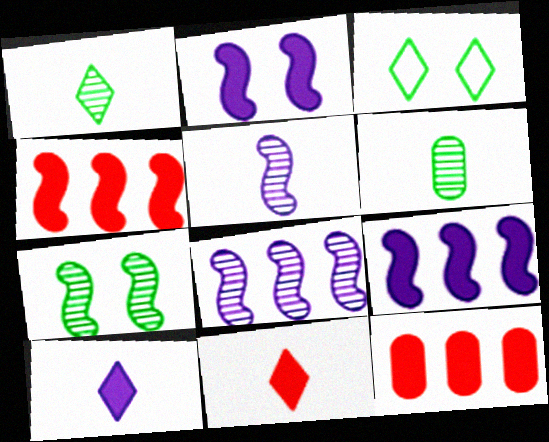[[3, 5, 12]]